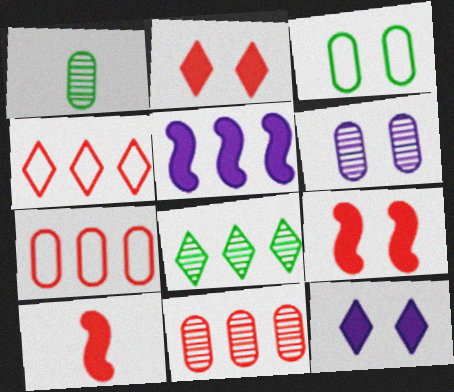[[1, 6, 11], 
[5, 7, 8]]